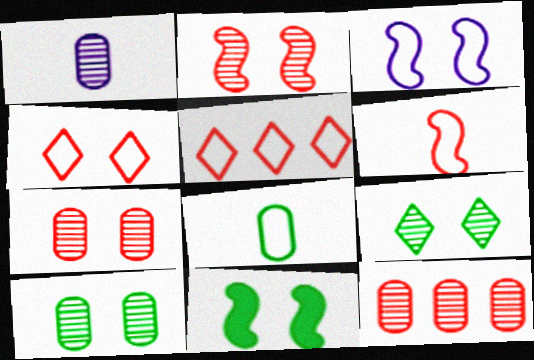[[1, 5, 11], 
[1, 10, 12], 
[2, 3, 11], 
[3, 5, 8]]